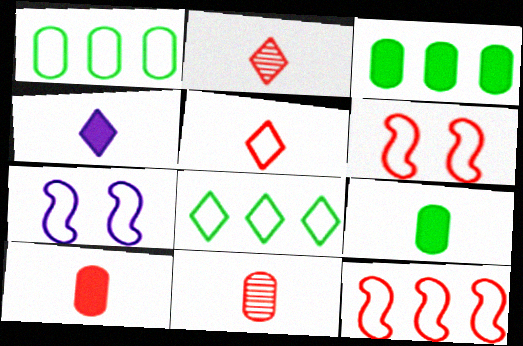[[1, 5, 7], 
[2, 3, 7]]